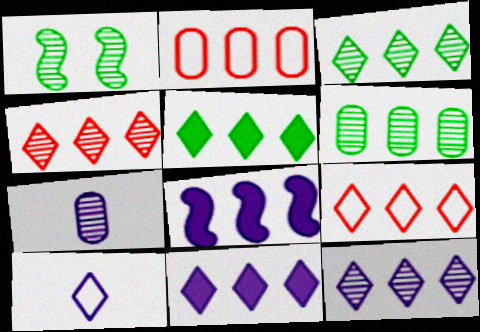[[1, 4, 7], 
[2, 3, 8], 
[3, 4, 12], 
[3, 9, 11], 
[5, 9, 12], 
[6, 8, 9]]